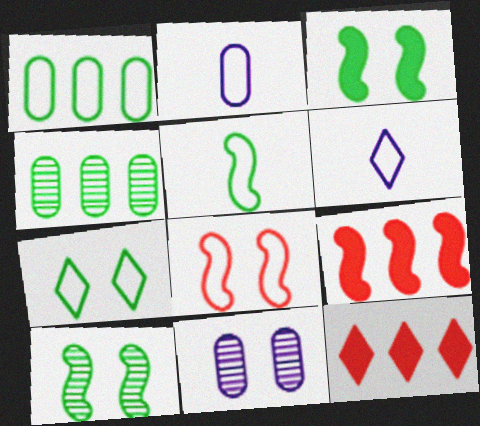[[1, 5, 7], 
[1, 6, 8], 
[2, 10, 12], 
[5, 11, 12]]